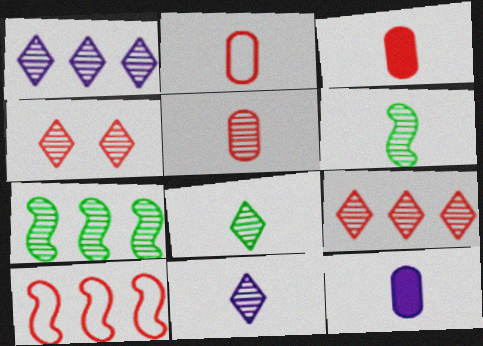[[1, 4, 8], 
[2, 3, 5], 
[3, 4, 10], 
[5, 6, 11]]